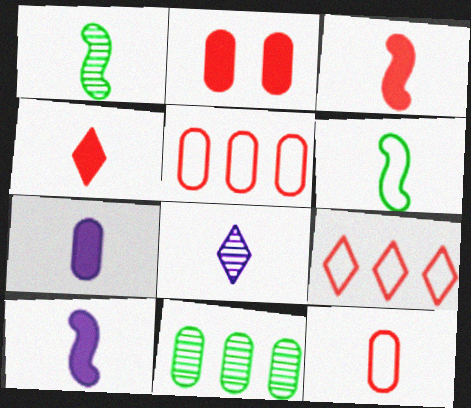[]